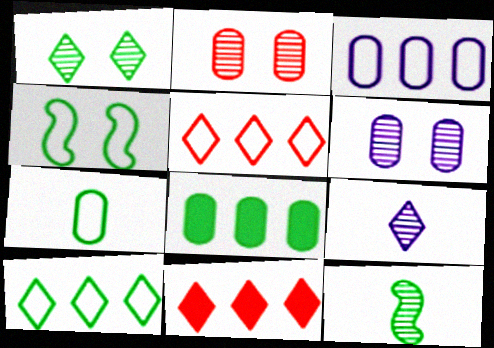[[4, 7, 10]]